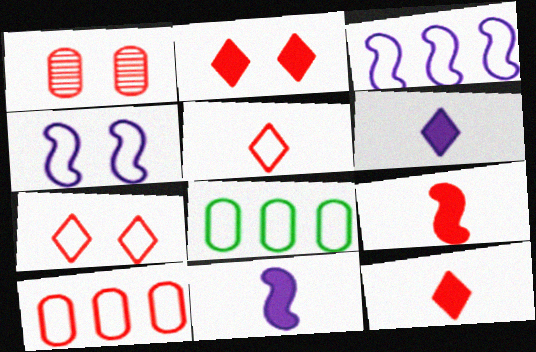[[4, 5, 8]]